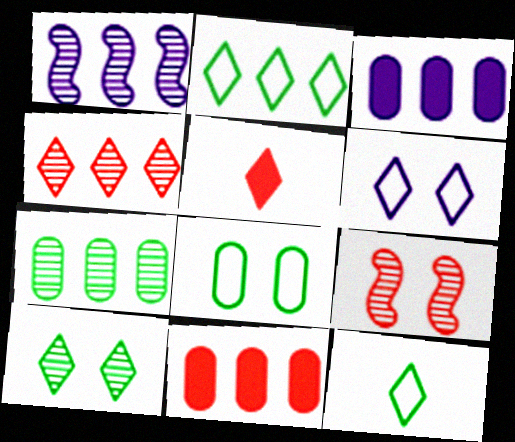[[1, 2, 11], 
[1, 4, 7], 
[1, 5, 8], 
[3, 9, 12]]